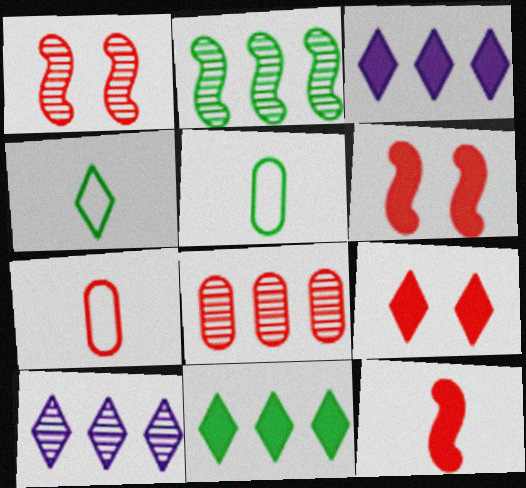[[1, 3, 5], 
[2, 8, 10], 
[4, 9, 10], 
[5, 6, 10]]